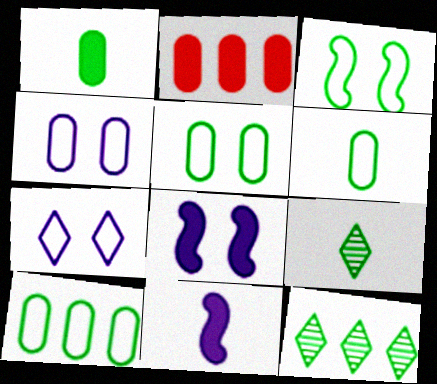[[1, 3, 12], 
[5, 6, 10]]